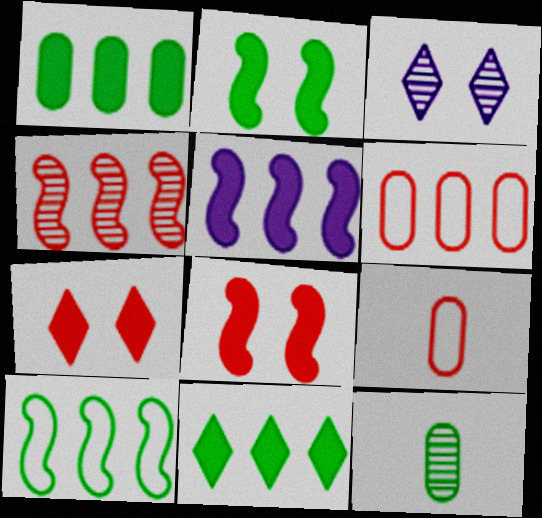[[3, 4, 12], 
[4, 5, 10], 
[4, 7, 9]]